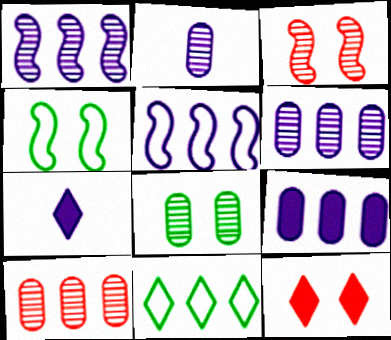[[2, 8, 10], 
[4, 7, 10]]